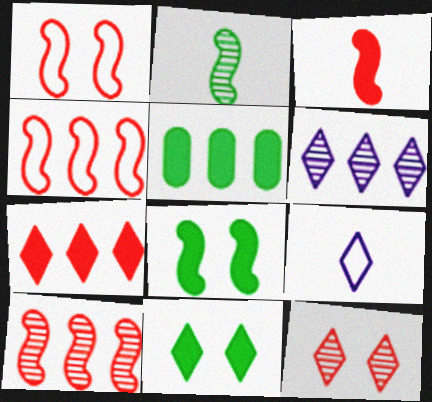[[1, 3, 10], 
[4, 5, 6]]